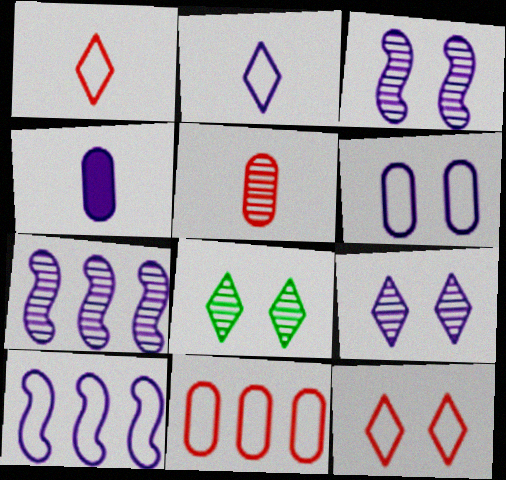[[2, 6, 10], 
[4, 9, 10], 
[5, 7, 8]]